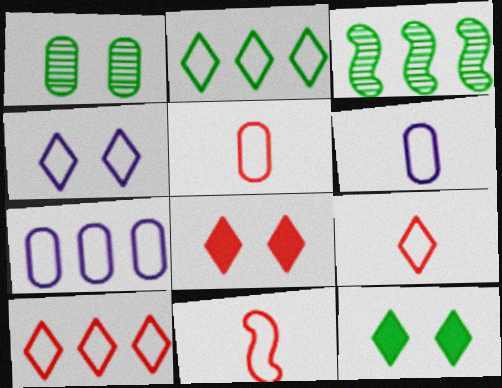[[2, 4, 9], 
[3, 6, 8], 
[5, 9, 11]]